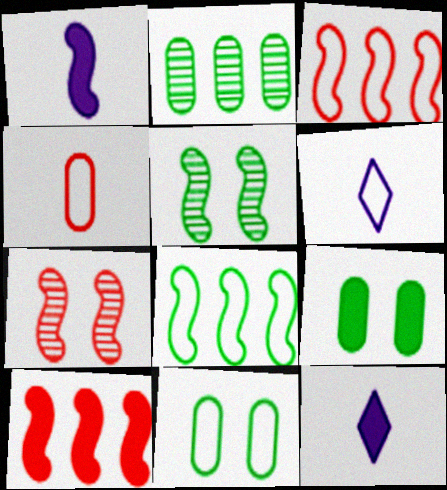[[1, 3, 5], 
[1, 7, 8], 
[3, 6, 11], 
[9, 10, 12]]